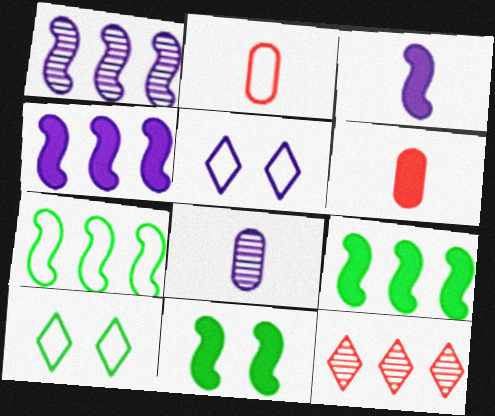[[1, 6, 10], 
[2, 5, 7], 
[4, 5, 8]]